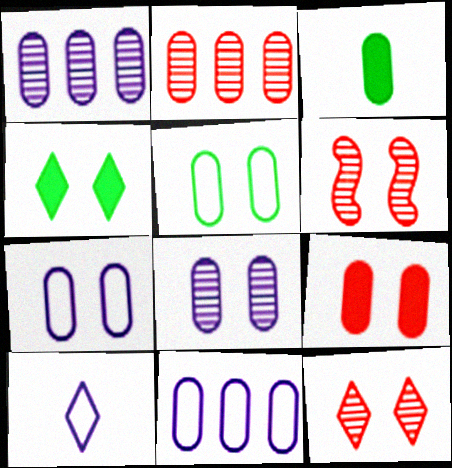[[2, 3, 7], 
[4, 6, 7], 
[5, 8, 9]]